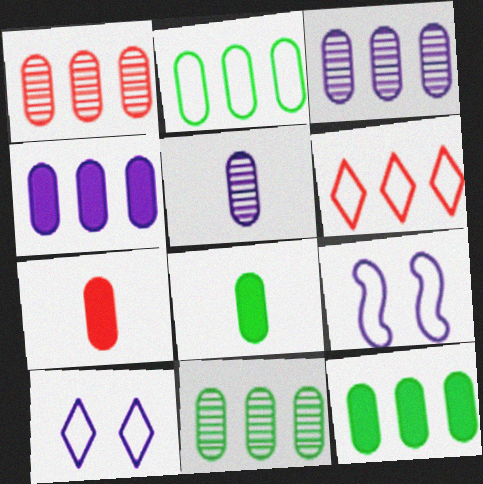[[1, 2, 4], 
[1, 3, 11], 
[2, 11, 12]]